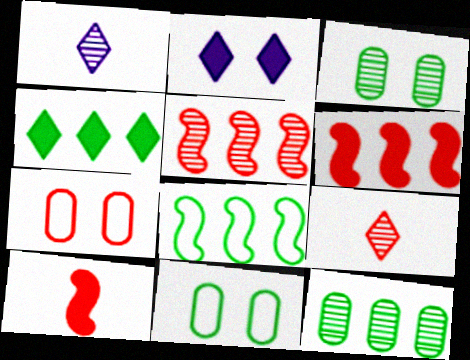[[1, 3, 5], 
[1, 6, 11], 
[4, 8, 12], 
[6, 7, 9]]